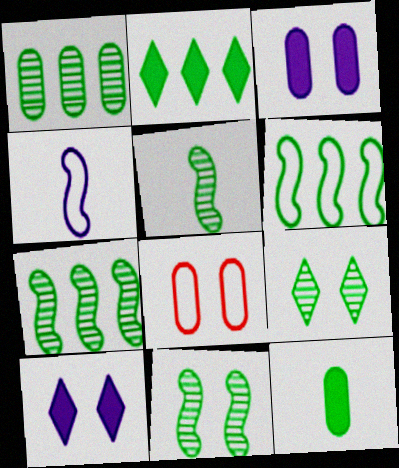[[1, 2, 6], 
[1, 5, 9], 
[5, 7, 11], 
[6, 9, 12], 
[8, 10, 11]]